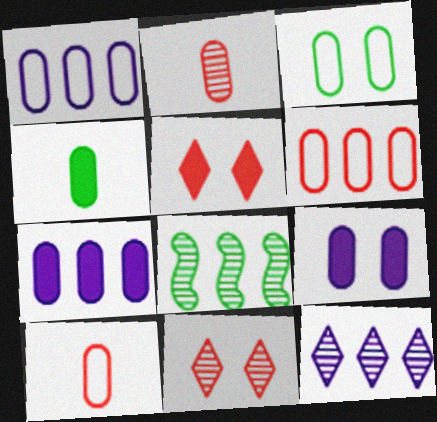[[1, 3, 10], 
[2, 3, 7]]